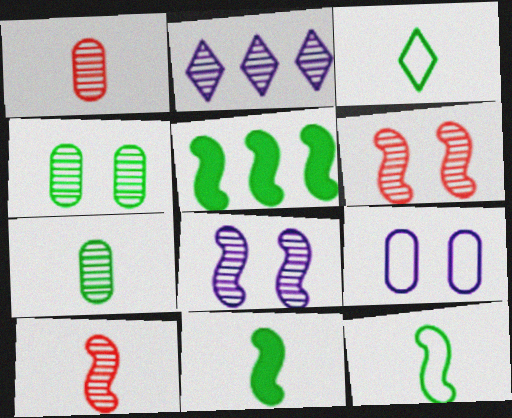[[2, 4, 10], 
[2, 6, 7], 
[3, 4, 5], 
[3, 7, 11]]